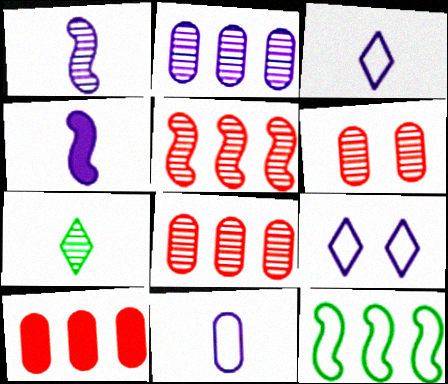[[2, 4, 9]]